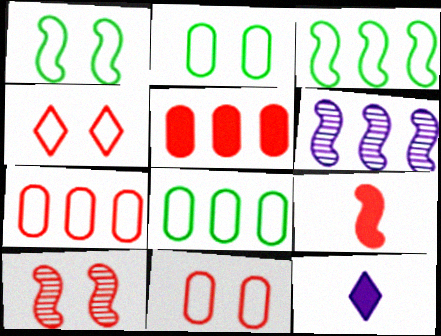[[1, 6, 9], 
[8, 10, 12]]